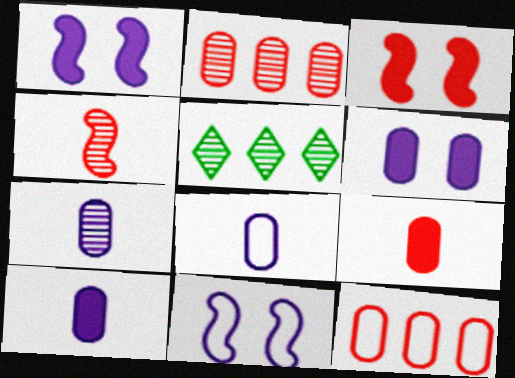[[3, 5, 8], 
[5, 9, 11], 
[7, 8, 10]]